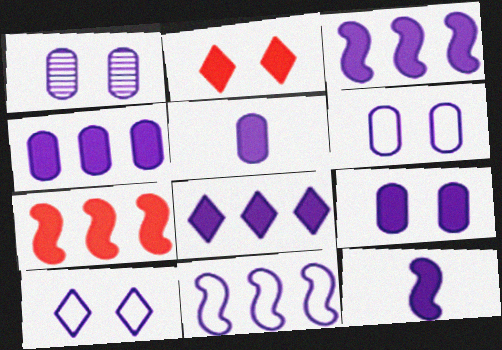[[1, 6, 9], 
[3, 4, 8], 
[4, 5, 9], 
[8, 9, 12]]